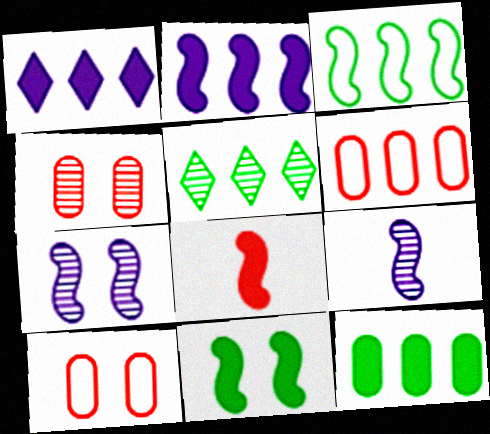[[2, 5, 6], 
[2, 8, 11], 
[3, 5, 12], 
[3, 7, 8], 
[4, 5, 9]]